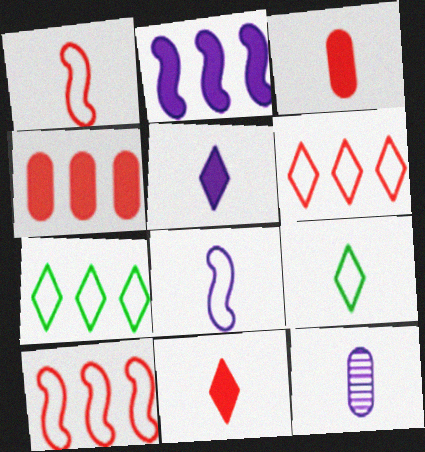[[5, 8, 12]]